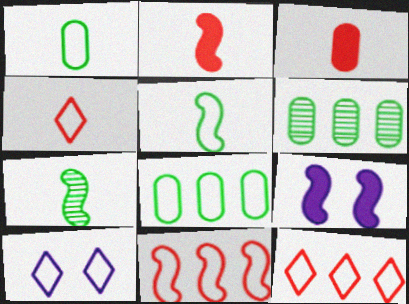[[1, 10, 11], 
[2, 6, 10], 
[4, 6, 9], 
[7, 9, 11]]